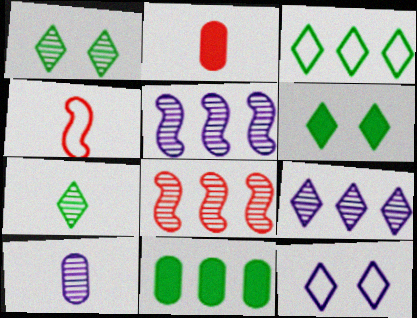[[1, 8, 10], 
[3, 6, 7]]